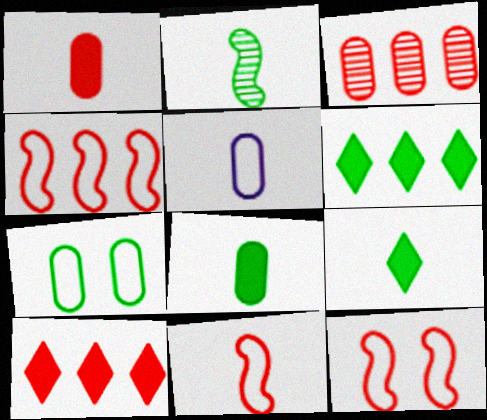[[2, 6, 7], 
[3, 4, 10], 
[4, 11, 12]]